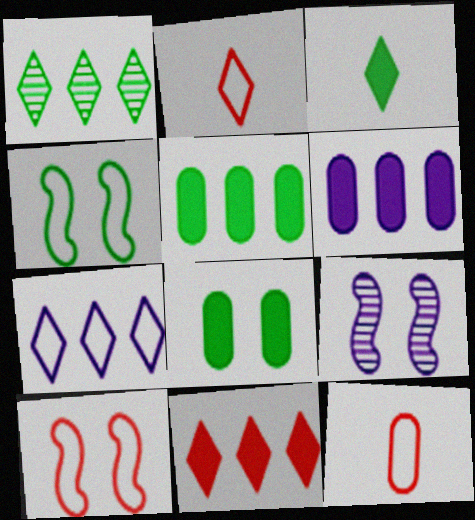[[1, 7, 11], 
[2, 5, 9], 
[4, 7, 12]]